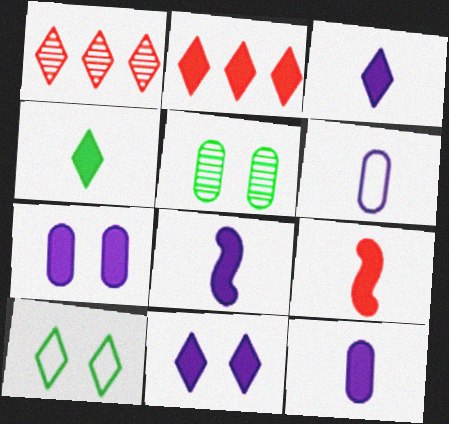[[1, 3, 10], 
[2, 4, 11], 
[3, 8, 12], 
[4, 9, 12]]